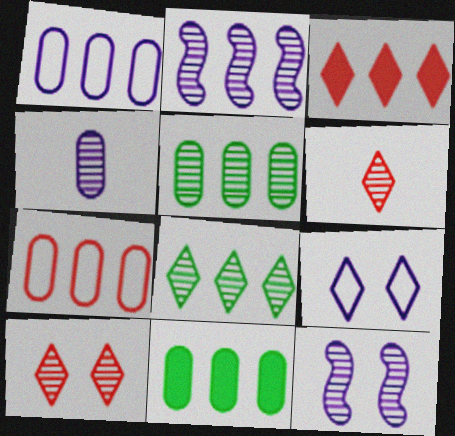[[5, 6, 12]]